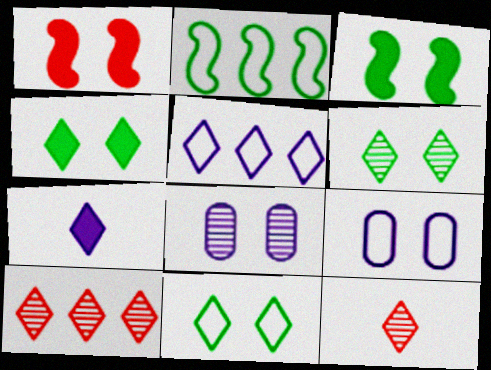[[1, 6, 9], 
[1, 8, 11], 
[4, 5, 12], 
[4, 6, 11], 
[7, 10, 11]]